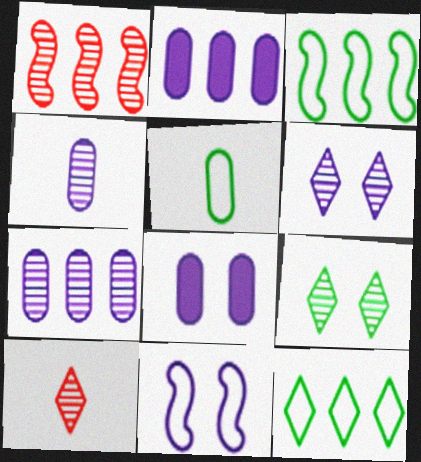[[1, 2, 12], 
[1, 4, 9], 
[3, 8, 10], 
[6, 8, 11]]